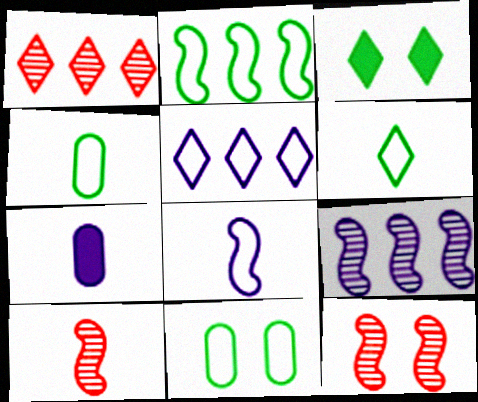[[2, 6, 11], 
[6, 7, 10]]